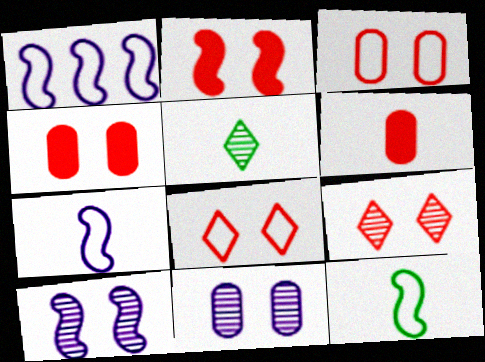[[1, 4, 5], 
[2, 3, 9], 
[5, 6, 7]]